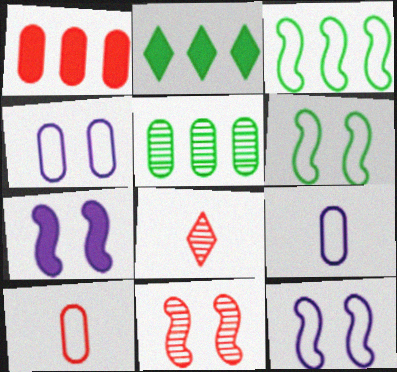[[2, 3, 5], 
[2, 9, 11], 
[6, 7, 11]]